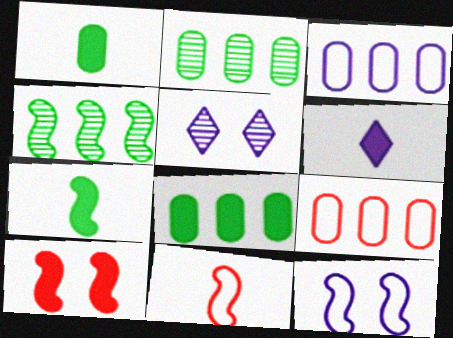[[5, 7, 9], 
[5, 8, 11], 
[6, 8, 10]]